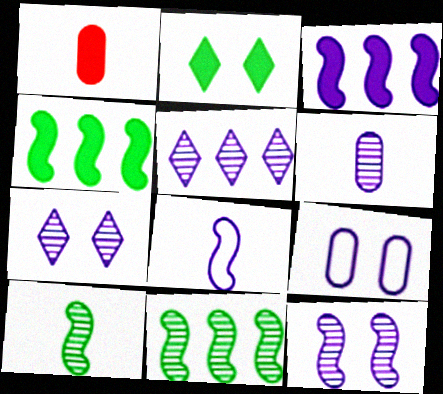[[1, 2, 3], 
[3, 8, 12], 
[5, 6, 12]]